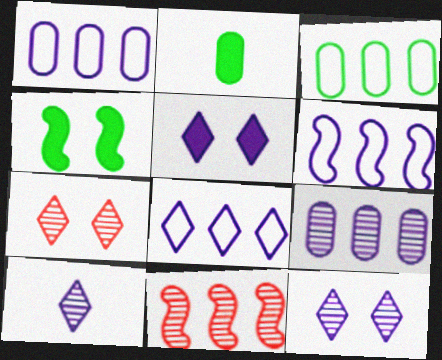[[1, 6, 8], 
[2, 6, 7], 
[5, 8, 10]]